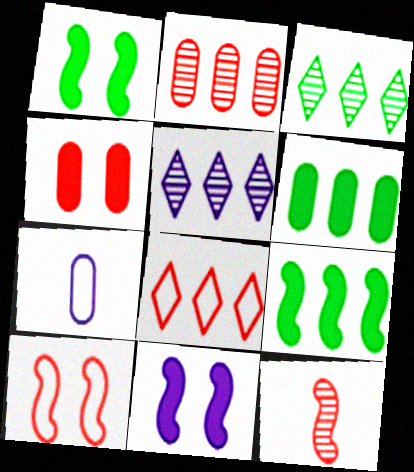[[4, 8, 12], 
[5, 7, 11]]